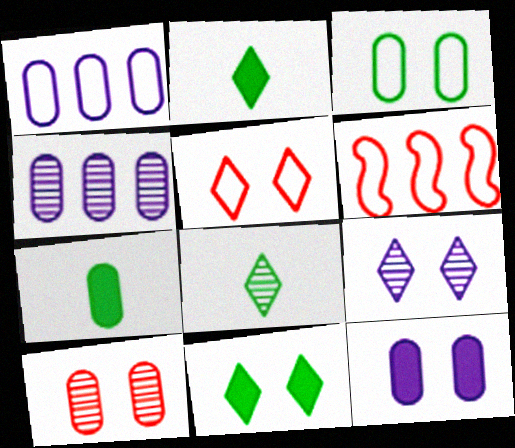[[1, 7, 10], 
[3, 10, 12], 
[5, 9, 11], 
[6, 7, 9], 
[6, 8, 12]]